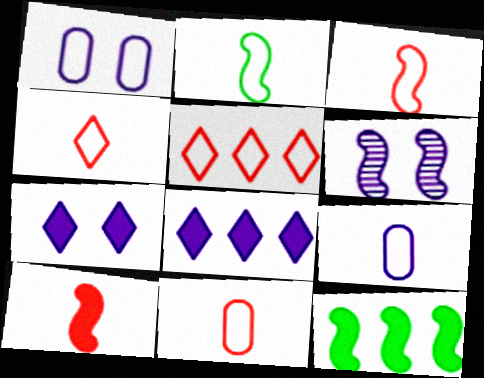[[1, 2, 5], 
[1, 6, 7], 
[2, 4, 9], 
[3, 4, 11], 
[3, 6, 12], 
[6, 8, 9]]